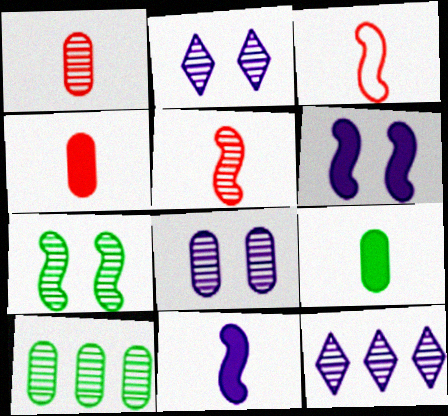[[1, 7, 12], 
[1, 8, 10], 
[2, 5, 10]]